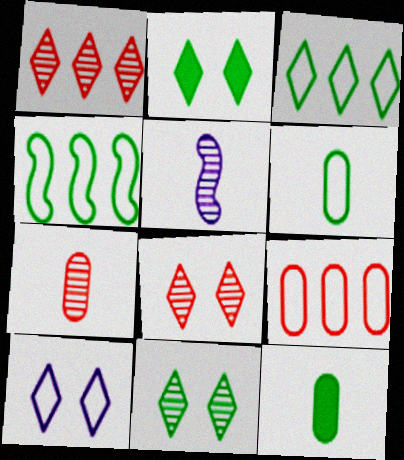[[2, 5, 9], 
[2, 8, 10], 
[4, 11, 12]]